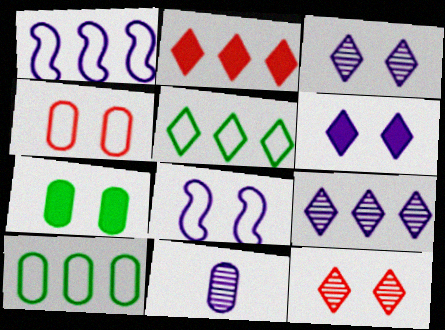[[1, 6, 11], 
[2, 5, 9], 
[7, 8, 12]]